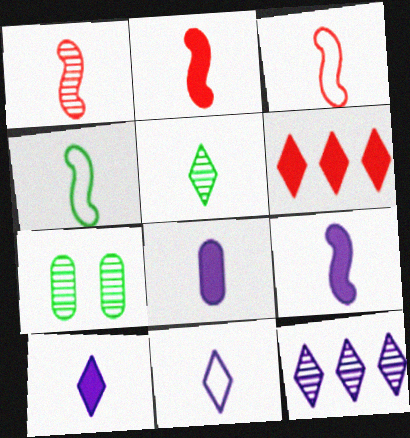[[1, 2, 3], 
[1, 4, 9], 
[1, 7, 12], 
[3, 5, 8], 
[8, 9, 10]]